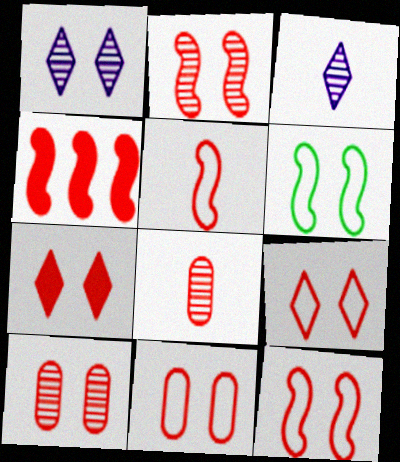[[2, 4, 5], 
[2, 7, 11], 
[4, 8, 9], 
[7, 10, 12], 
[9, 11, 12]]